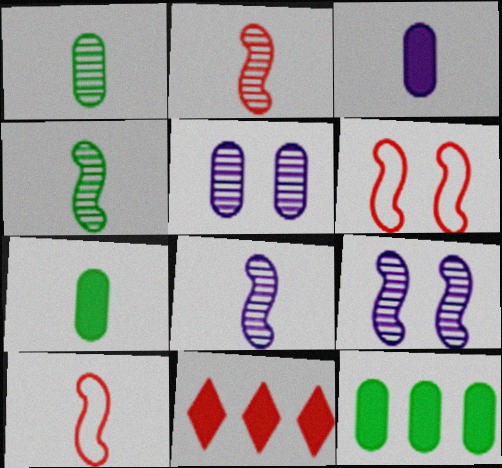[[2, 4, 8]]